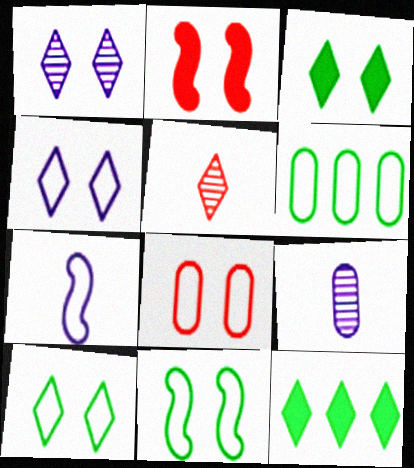[[4, 5, 12], 
[4, 8, 11]]